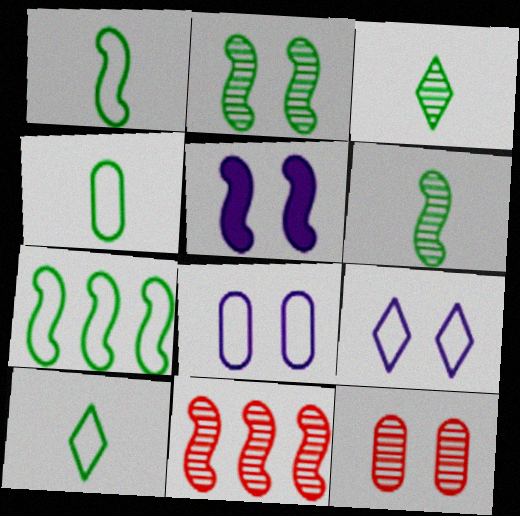[[1, 4, 10], 
[1, 5, 11]]